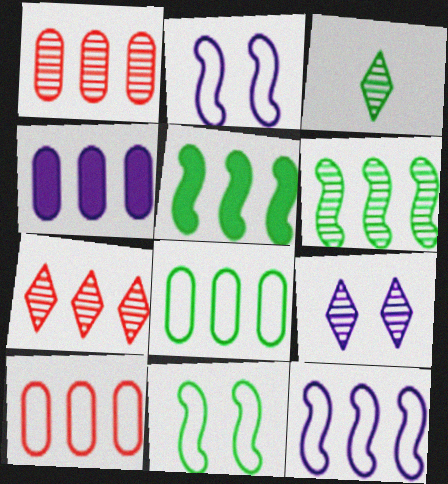[[1, 4, 8], 
[3, 7, 9]]